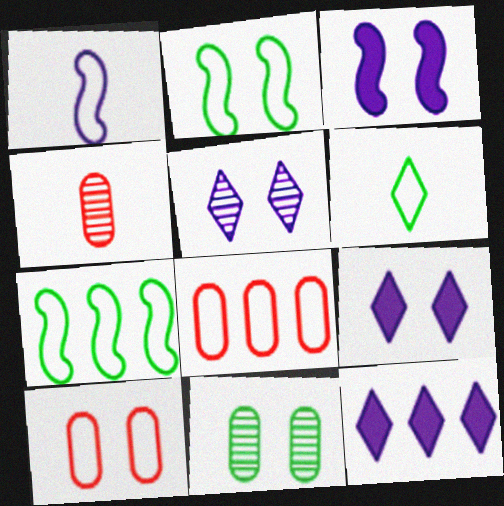[[2, 4, 12], 
[4, 7, 9]]